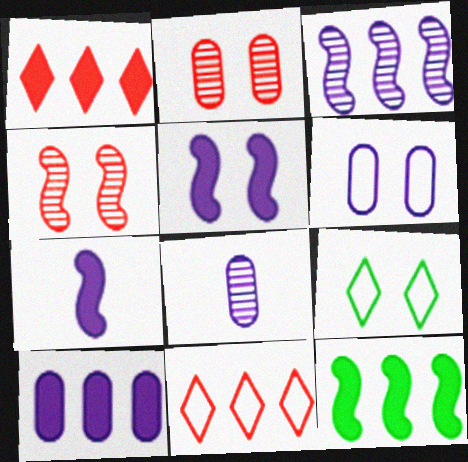[[1, 10, 12], 
[2, 5, 9], 
[6, 8, 10]]